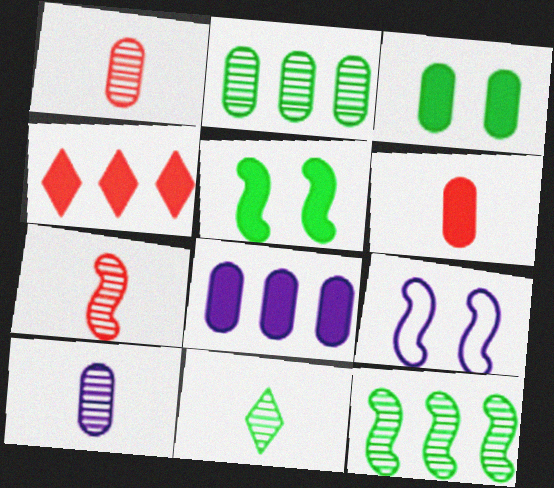[[3, 6, 8], 
[7, 10, 11]]